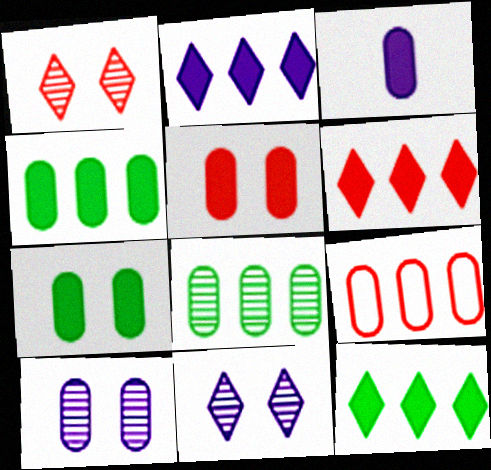[[2, 6, 12], 
[3, 4, 5]]